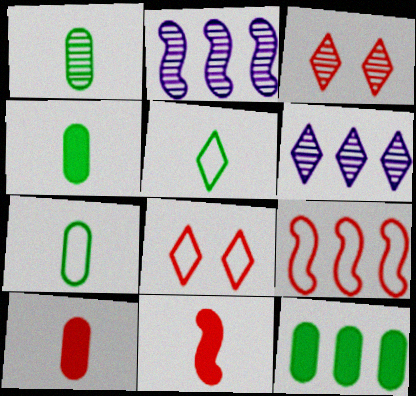[[1, 2, 3], 
[1, 4, 7], 
[2, 4, 8], 
[3, 9, 10], 
[6, 9, 12]]